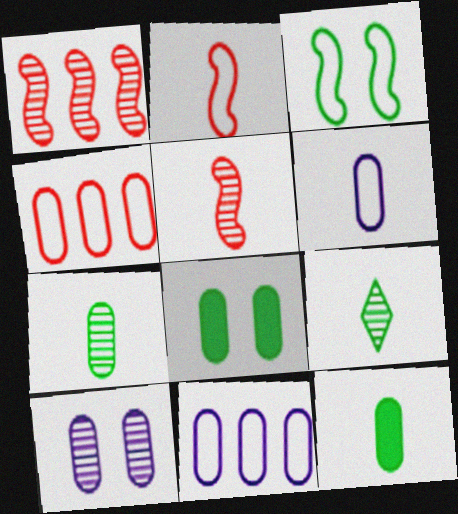[[1, 9, 10], 
[4, 10, 12]]